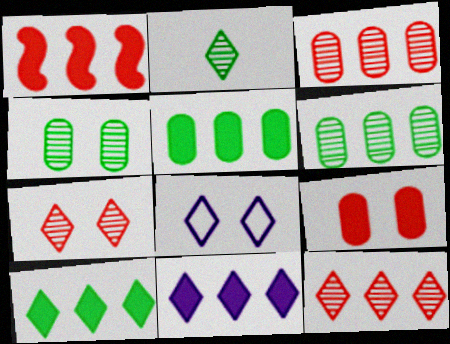[[1, 5, 11]]